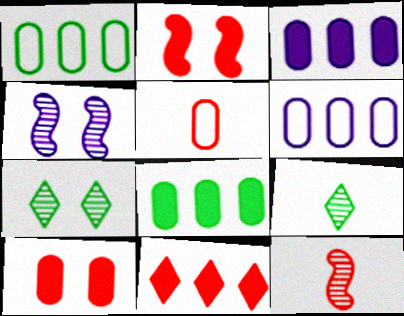[[2, 6, 9]]